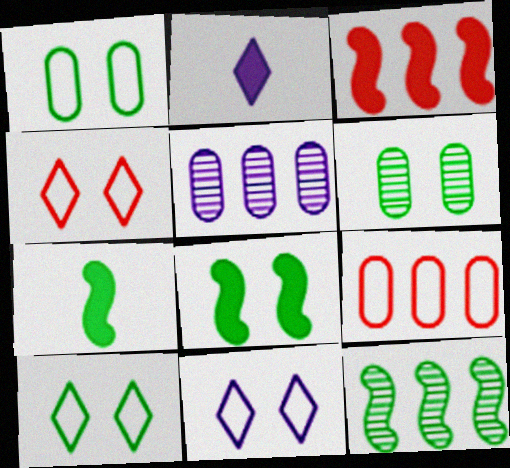[[4, 5, 7], 
[4, 10, 11], 
[6, 8, 10]]